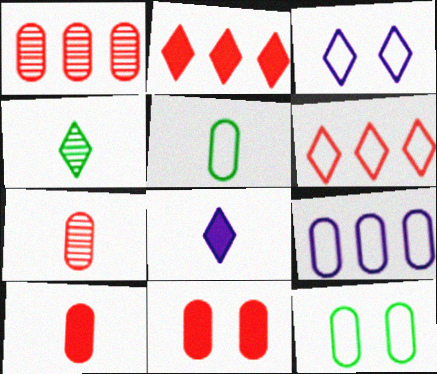[[2, 3, 4]]